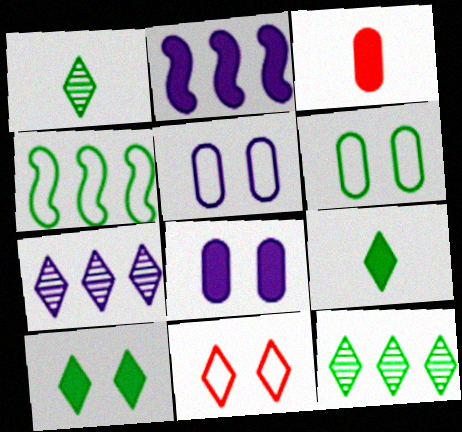[[2, 3, 10], 
[7, 9, 11]]